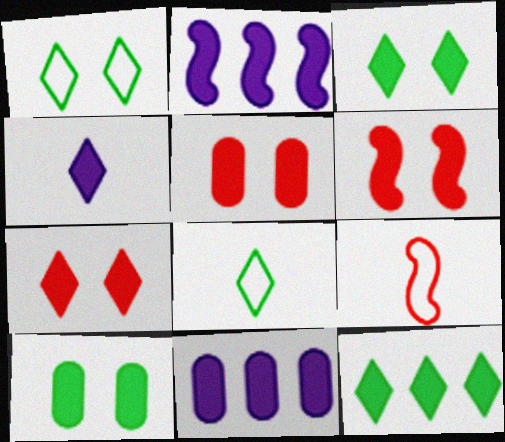[[4, 7, 12], 
[5, 6, 7]]